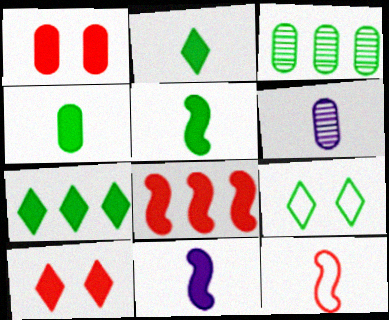[[1, 7, 11], 
[2, 4, 5], 
[2, 6, 12], 
[3, 5, 9], 
[6, 8, 9]]